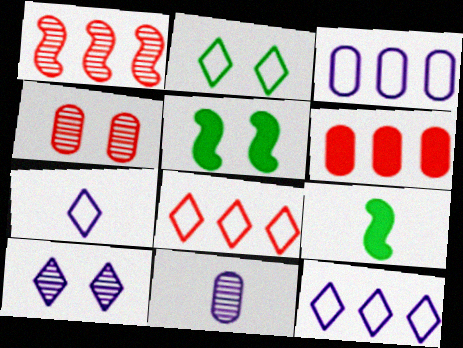[[1, 6, 8], 
[2, 7, 8], 
[4, 9, 12], 
[5, 8, 11]]